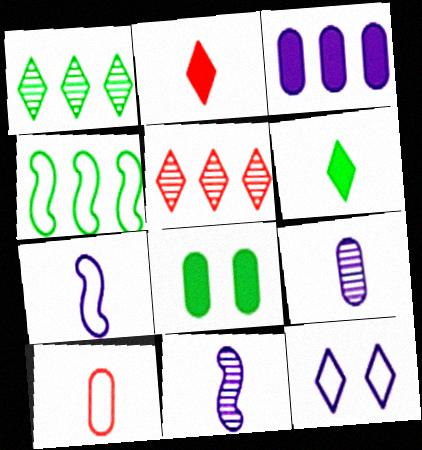[[1, 2, 12], 
[3, 4, 5], 
[3, 11, 12], 
[4, 10, 12], 
[5, 6, 12], 
[5, 7, 8], 
[6, 10, 11]]